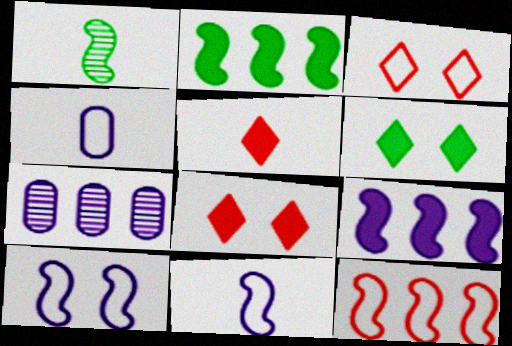[[1, 4, 5]]